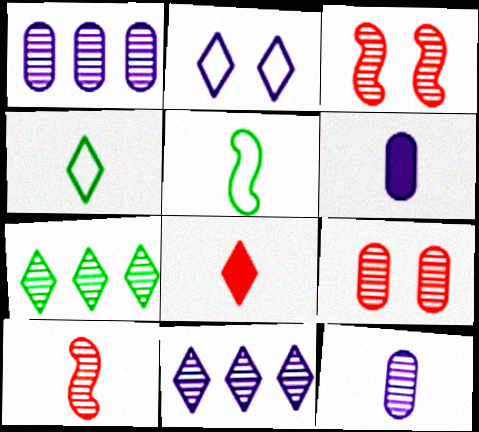[[2, 7, 8], 
[3, 7, 12], 
[4, 6, 10], 
[5, 8, 12]]